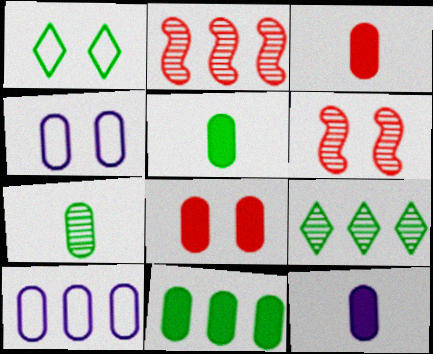[[1, 2, 12], 
[3, 5, 12], 
[7, 8, 10], 
[8, 11, 12]]